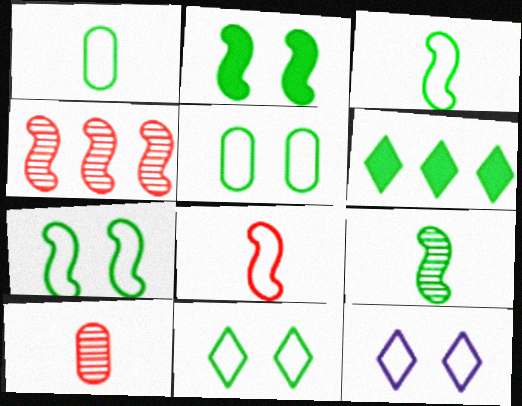[[5, 6, 9], 
[5, 7, 11]]